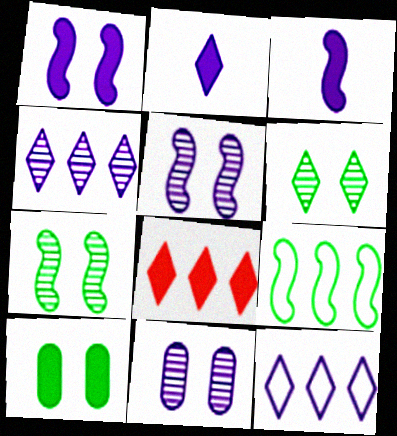[[3, 8, 10], 
[3, 11, 12]]